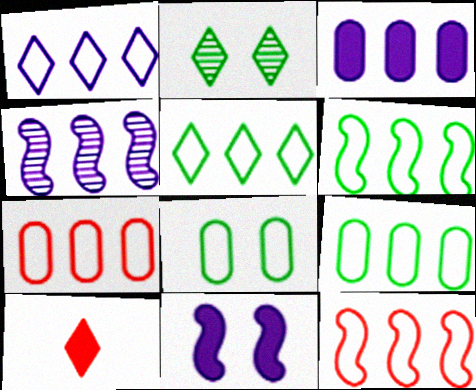[[1, 2, 10], 
[1, 3, 4], 
[1, 6, 7], 
[1, 9, 12], 
[4, 8, 10], 
[5, 6, 9]]